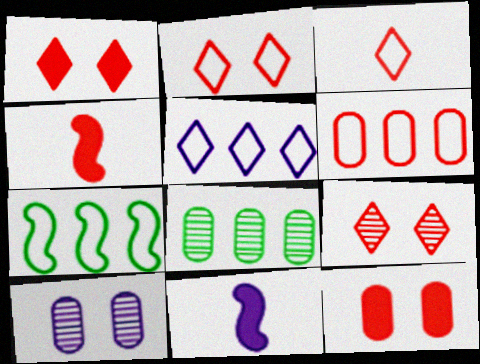[[1, 2, 9], 
[2, 8, 11], 
[4, 6, 9], 
[5, 6, 7], 
[5, 10, 11]]